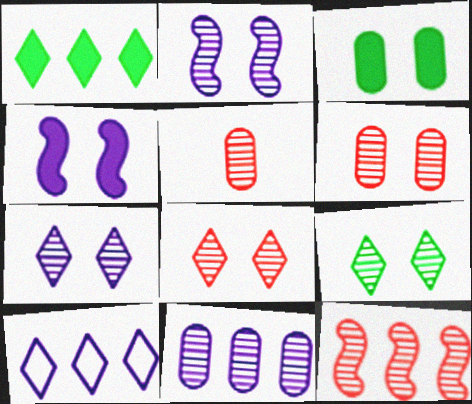[[2, 6, 9], 
[5, 8, 12], 
[7, 8, 9]]